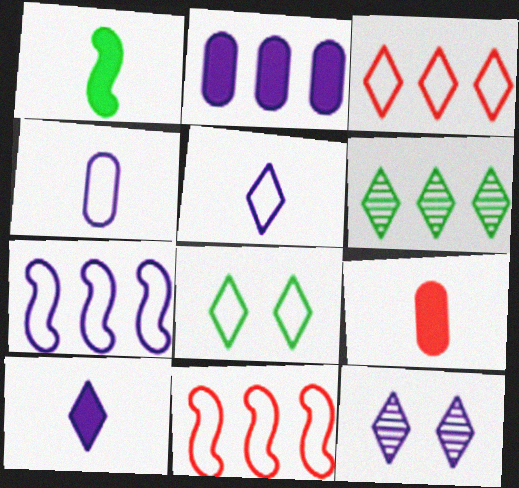[[1, 9, 10], 
[2, 6, 11], 
[3, 5, 8], 
[4, 8, 11]]